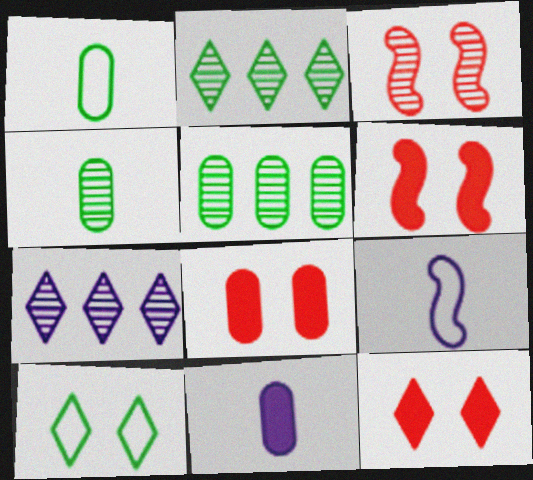[[1, 6, 7], 
[2, 8, 9], 
[3, 4, 7], 
[5, 9, 12], 
[6, 8, 12]]